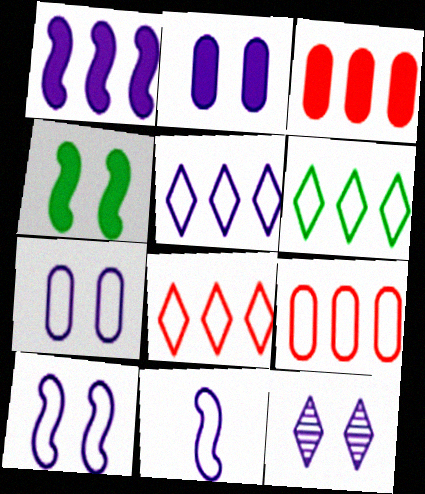[[2, 10, 12], 
[5, 6, 8], 
[5, 7, 11]]